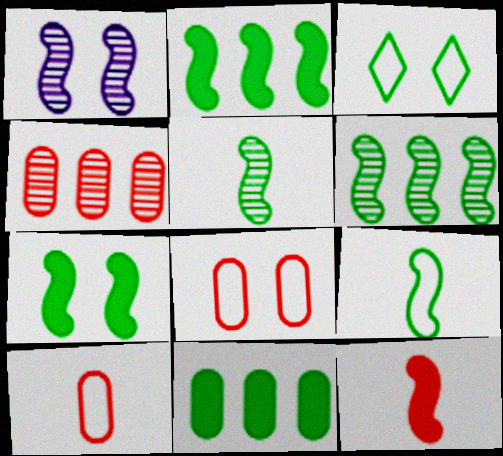[[3, 5, 11], 
[6, 7, 9]]